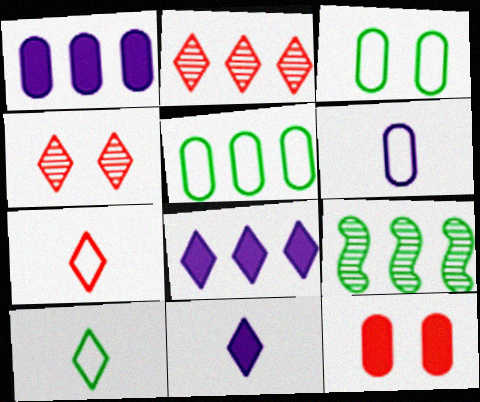[[4, 8, 10]]